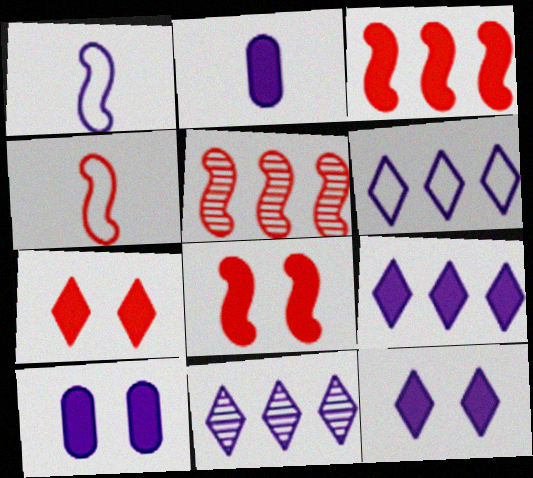[[1, 10, 11], 
[4, 5, 8], 
[6, 9, 11]]